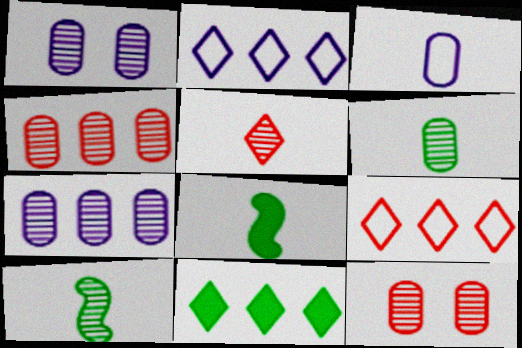[[1, 4, 6], 
[1, 8, 9], 
[2, 8, 12], 
[3, 5, 8], 
[6, 7, 12]]